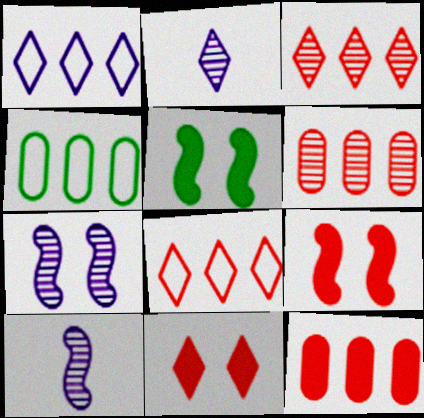[[2, 4, 9], 
[4, 10, 11]]